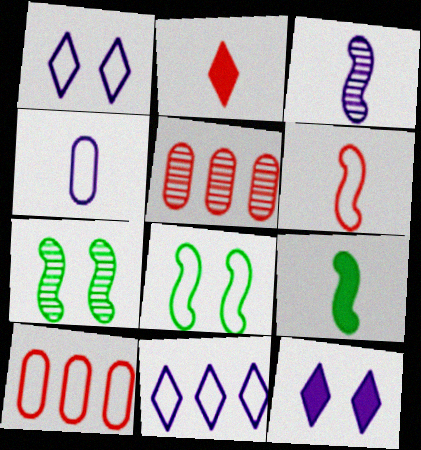[[1, 5, 9], 
[3, 6, 9]]